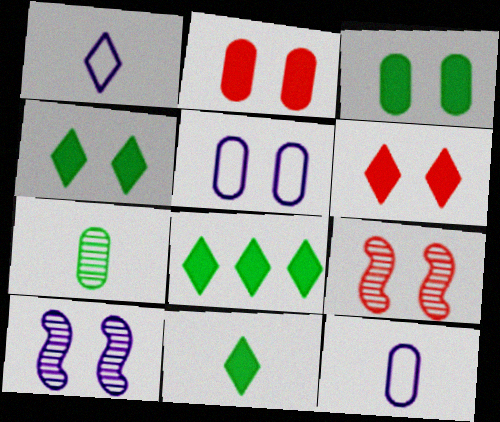[[4, 5, 9], 
[4, 8, 11], 
[8, 9, 12]]